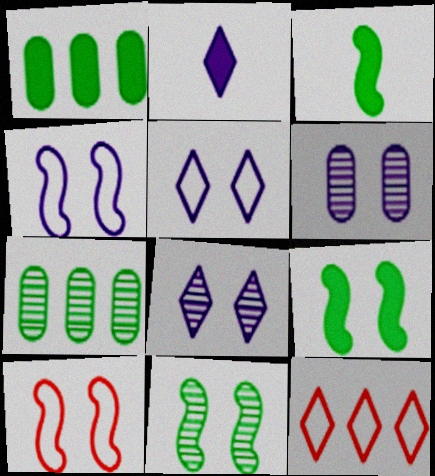[[2, 7, 10], 
[3, 6, 12]]